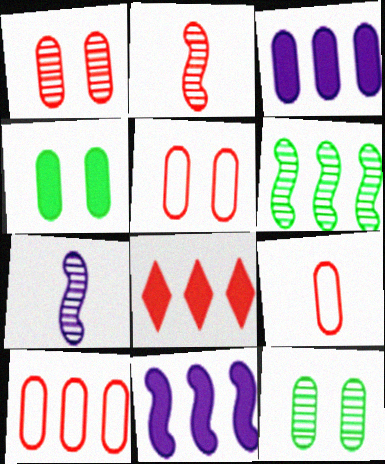[[2, 5, 8], 
[3, 9, 12], 
[5, 9, 10]]